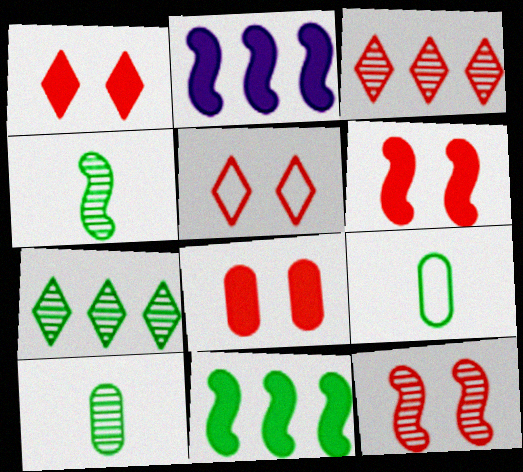[[1, 6, 8], 
[2, 5, 10], 
[5, 8, 12]]